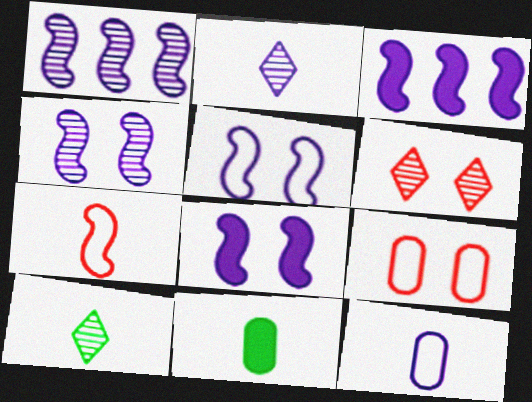[[2, 7, 11], 
[3, 9, 10], 
[4, 5, 8]]